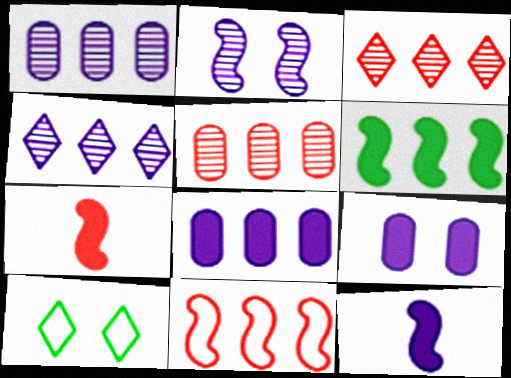[[1, 7, 10], 
[5, 10, 12]]